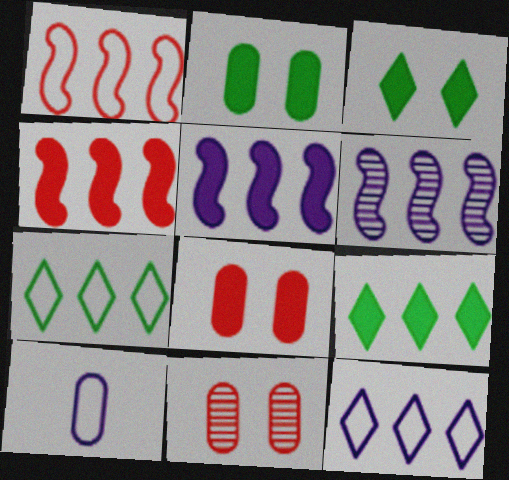[]